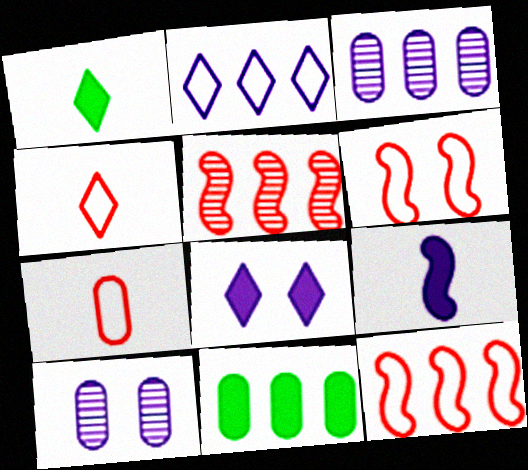[[1, 3, 6], 
[1, 10, 12], 
[2, 5, 11], 
[2, 9, 10], 
[7, 10, 11]]